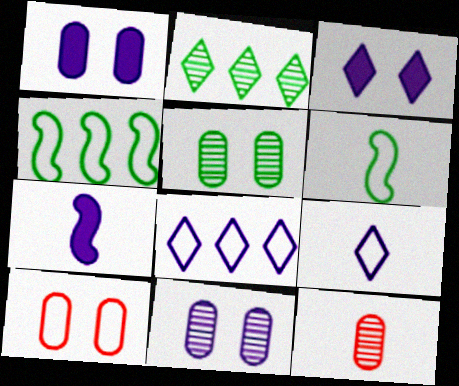[[1, 5, 10], 
[2, 7, 10], 
[3, 4, 12], 
[4, 9, 10], 
[6, 8, 10], 
[7, 8, 11]]